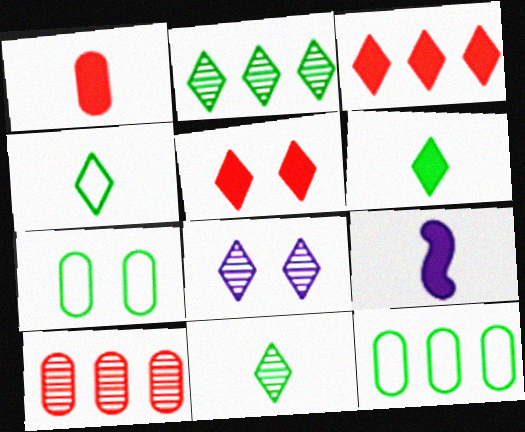[[1, 6, 9], 
[3, 4, 8], 
[4, 6, 11]]